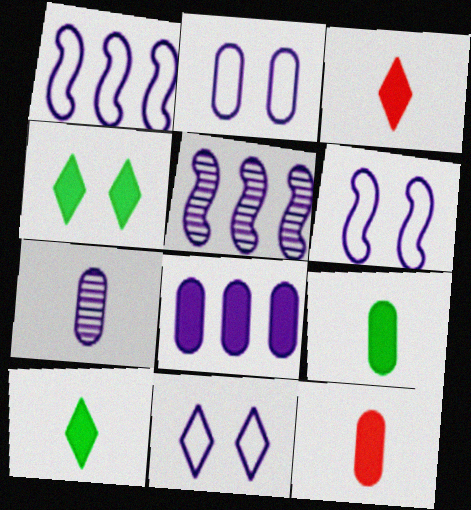[[2, 6, 11], 
[2, 7, 8]]